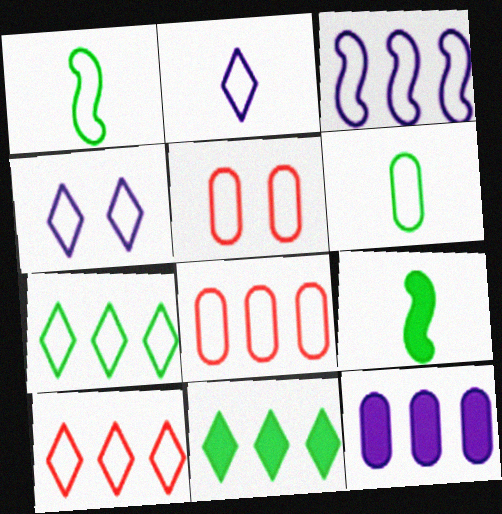[[1, 4, 8], 
[3, 7, 8]]